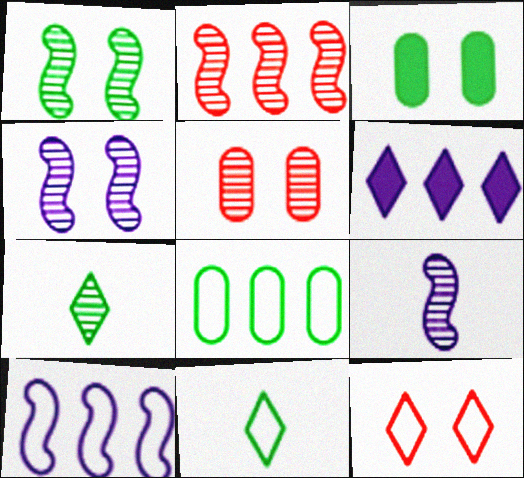[[1, 2, 9], 
[2, 6, 8], 
[3, 4, 12], 
[6, 7, 12]]